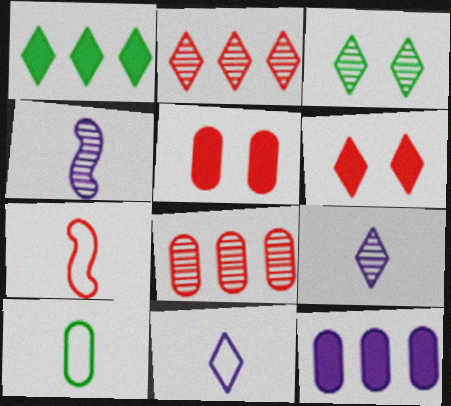[[2, 3, 9], 
[2, 5, 7], 
[3, 4, 8], 
[3, 7, 12], 
[6, 7, 8], 
[7, 10, 11]]